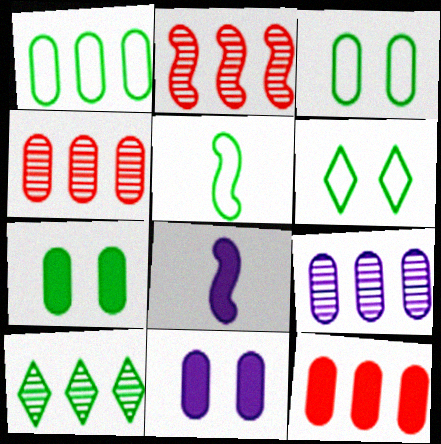[[1, 5, 6], 
[1, 9, 12], 
[2, 9, 10], 
[4, 6, 8], 
[5, 7, 10]]